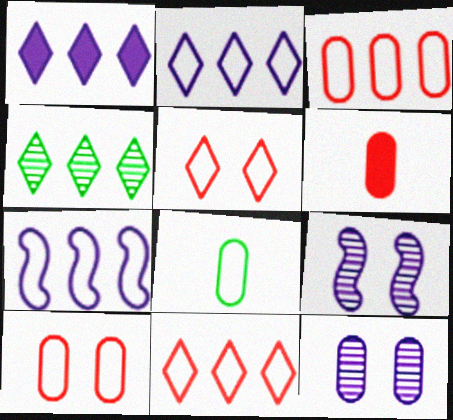[[1, 4, 11], 
[5, 7, 8]]